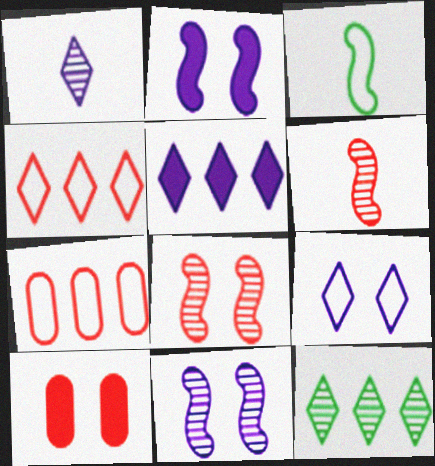[[1, 5, 9], 
[3, 7, 9], 
[4, 5, 12], 
[4, 6, 10]]